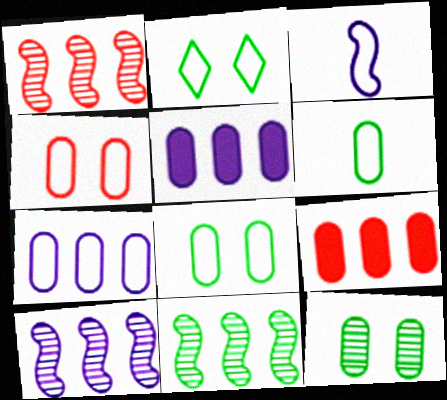[[1, 10, 11], 
[4, 6, 7]]